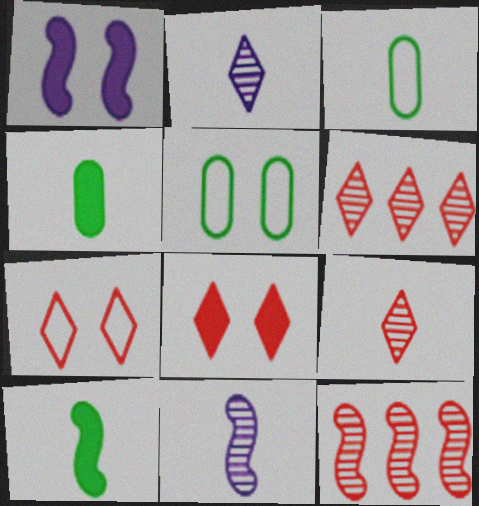[[1, 3, 6]]